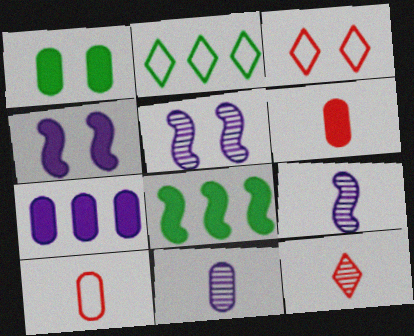[[1, 3, 5], 
[1, 6, 7], 
[2, 5, 6], 
[3, 8, 11]]